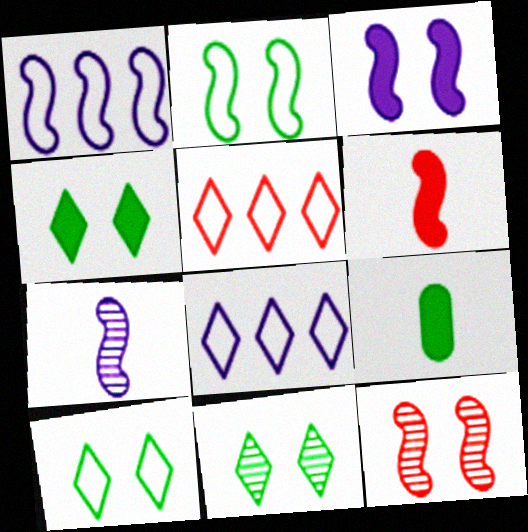[[1, 3, 7], 
[2, 3, 12], 
[4, 10, 11], 
[8, 9, 12]]